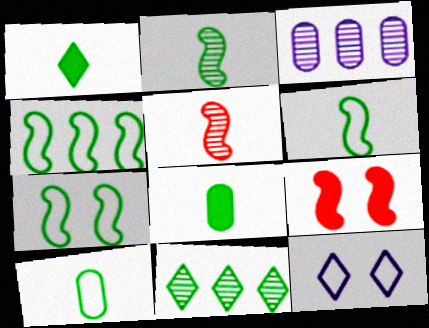[[1, 2, 10], 
[4, 6, 7], 
[7, 8, 11]]